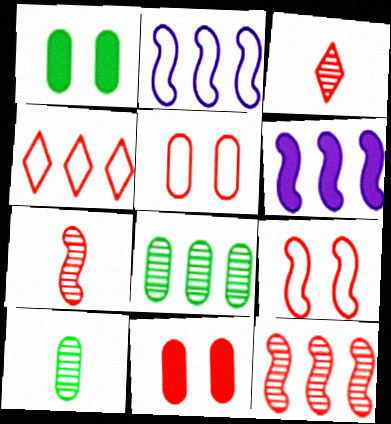[[1, 2, 3], 
[4, 6, 8], 
[4, 7, 11]]